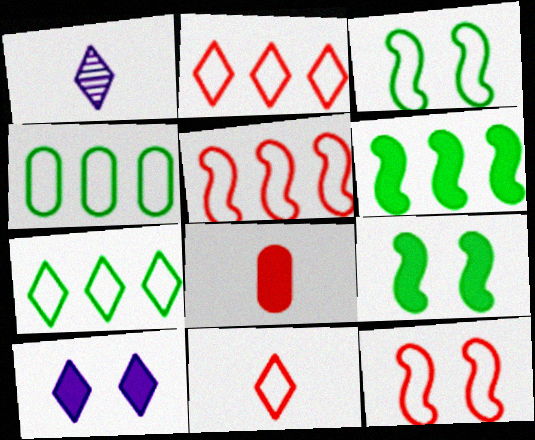[[6, 8, 10]]